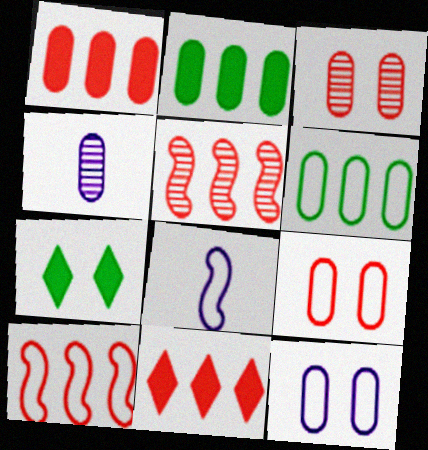[[2, 4, 9], 
[4, 7, 10]]